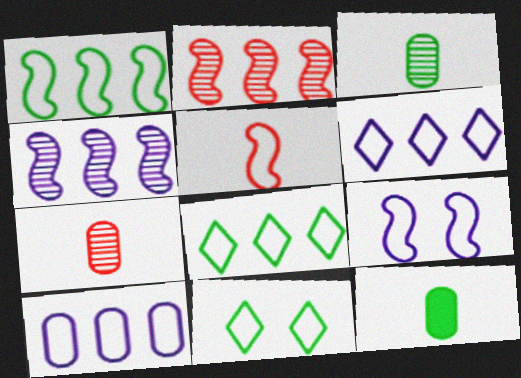[[1, 5, 9], 
[5, 10, 11]]